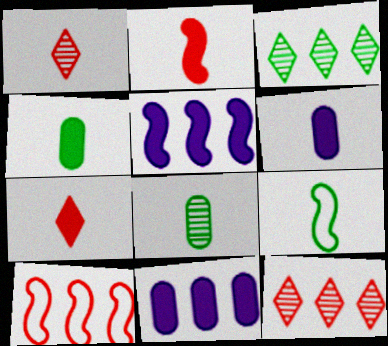[[1, 6, 9], 
[3, 10, 11]]